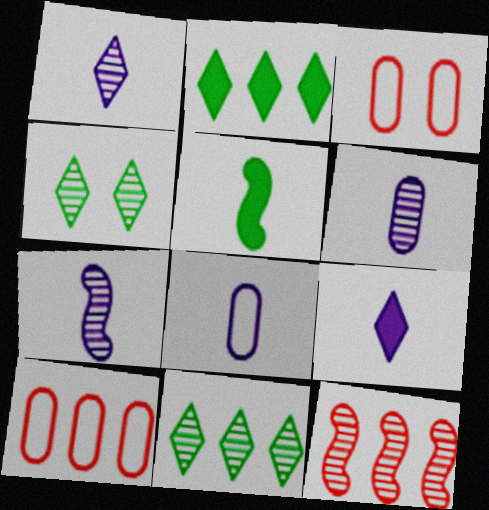[[1, 6, 7], 
[2, 3, 7], 
[4, 6, 12], 
[7, 8, 9]]